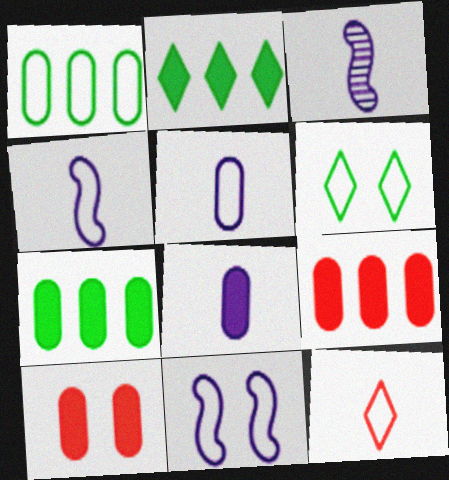[[1, 11, 12], 
[3, 6, 9], 
[7, 8, 10]]